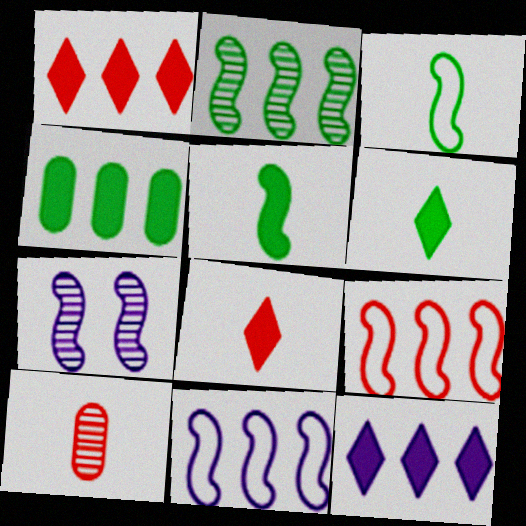[[5, 7, 9]]